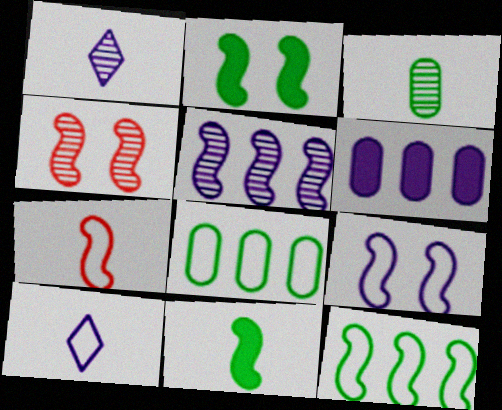[[1, 6, 9], 
[2, 4, 9], 
[2, 5, 7], 
[7, 9, 12]]